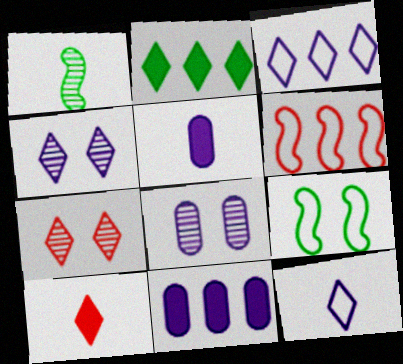[[2, 7, 12]]